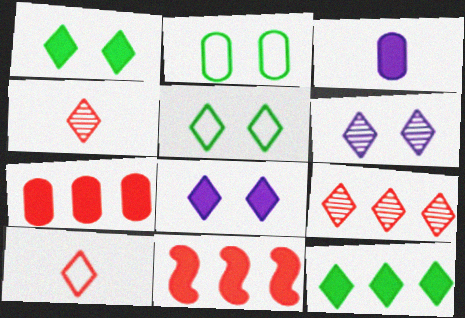[[1, 3, 11], 
[6, 10, 12]]